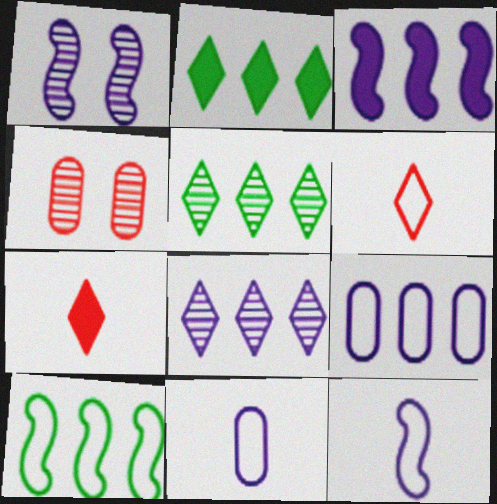[[1, 3, 12], 
[2, 4, 12], 
[3, 8, 9]]